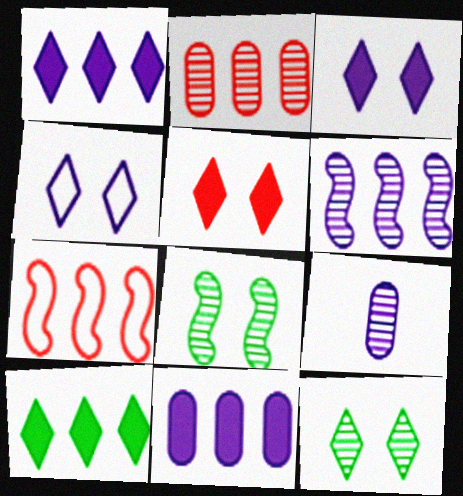[[4, 5, 12]]